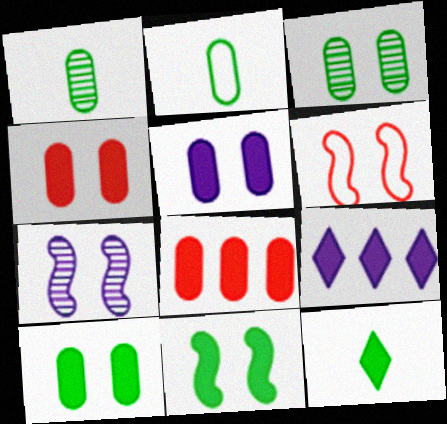[[1, 6, 9], 
[4, 5, 10], 
[6, 7, 11]]